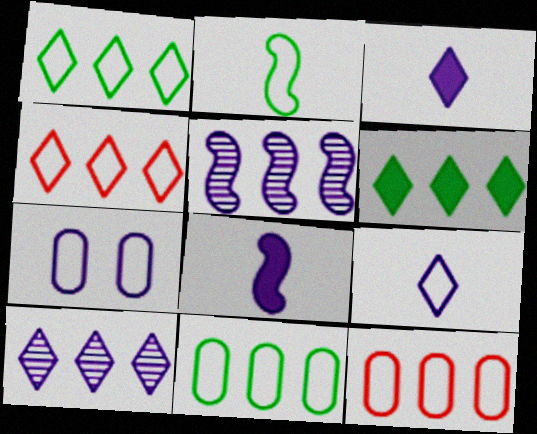[[2, 4, 7], 
[3, 5, 7], 
[4, 6, 10], 
[5, 6, 12], 
[7, 8, 10]]